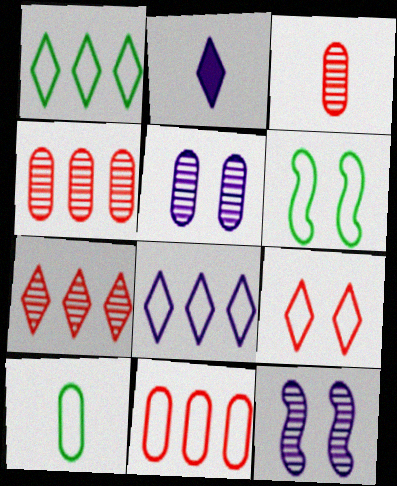[[1, 6, 10], 
[2, 4, 6]]